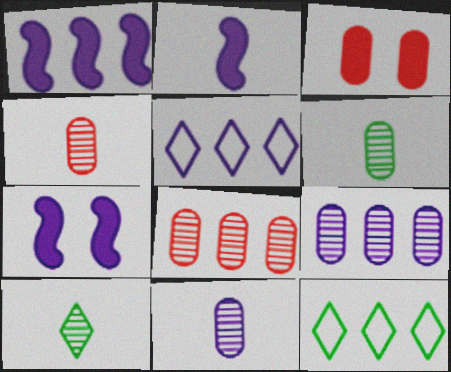[[1, 2, 7], 
[1, 5, 9], 
[1, 8, 12], 
[4, 6, 11], 
[4, 7, 12], 
[5, 7, 11]]